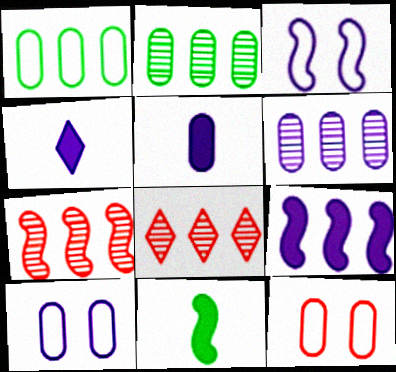[[1, 8, 9], 
[2, 5, 12], 
[3, 4, 6], 
[3, 7, 11], 
[5, 6, 10], 
[8, 10, 11]]